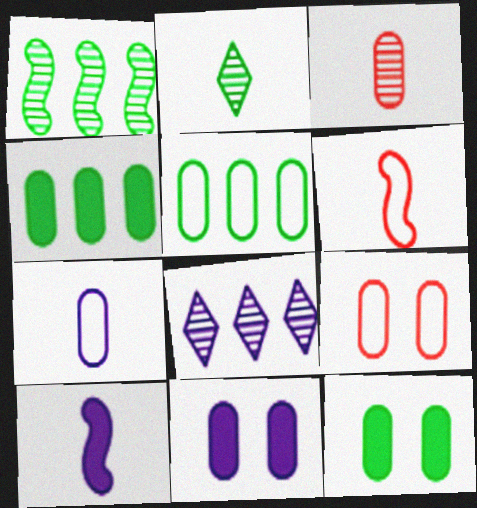[[3, 5, 11], 
[5, 7, 9], 
[6, 8, 12]]